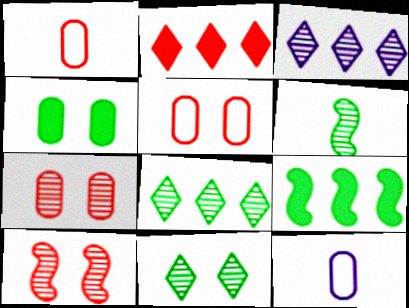[[1, 2, 10], 
[3, 6, 7]]